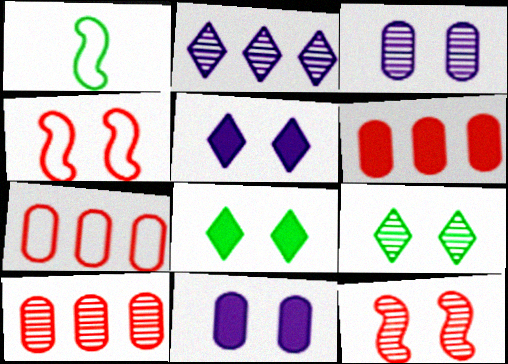[[1, 5, 10], 
[3, 4, 8], 
[3, 9, 12], 
[4, 9, 11], 
[6, 7, 10]]